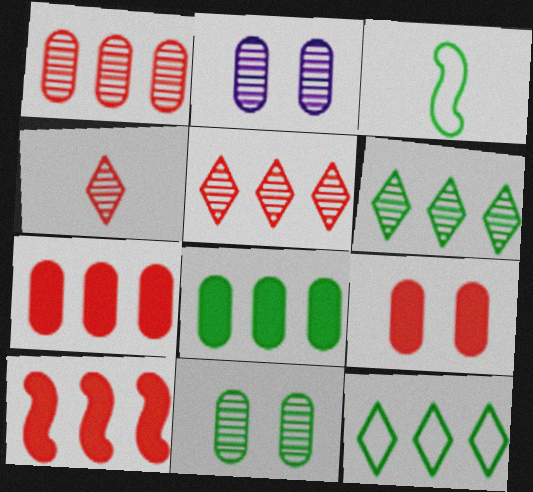[]